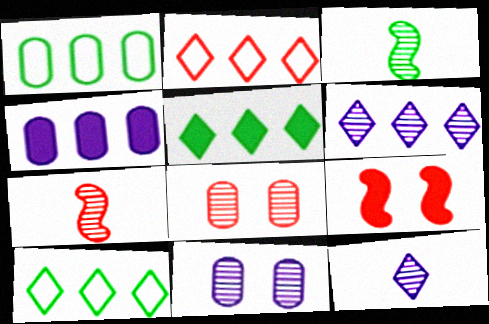[[1, 9, 12], 
[2, 5, 6], 
[3, 6, 8]]